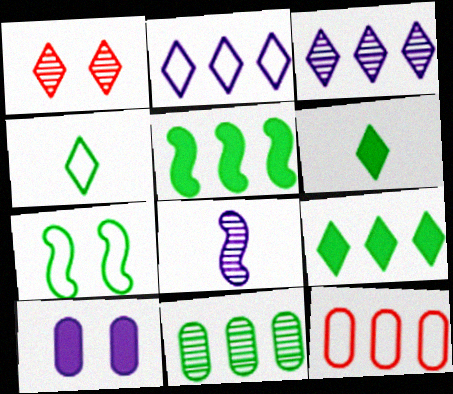[[1, 2, 6], 
[1, 7, 10], 
[1, 8, 11], 
[2, 8, 10], 
[3, 5, 12], 
[6, 7, 11]]